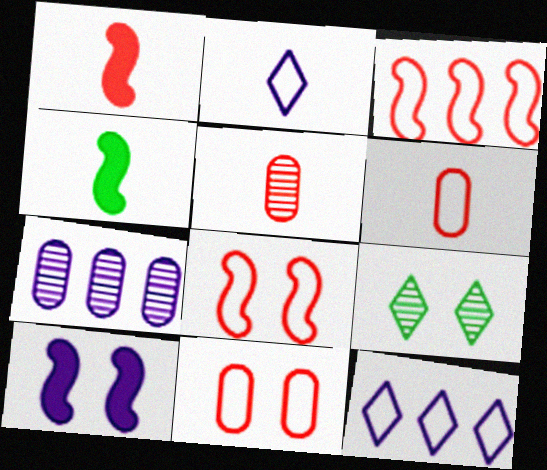[[2, 4, 5], 
[2, 7, 10], 
[9, 10, 11]]